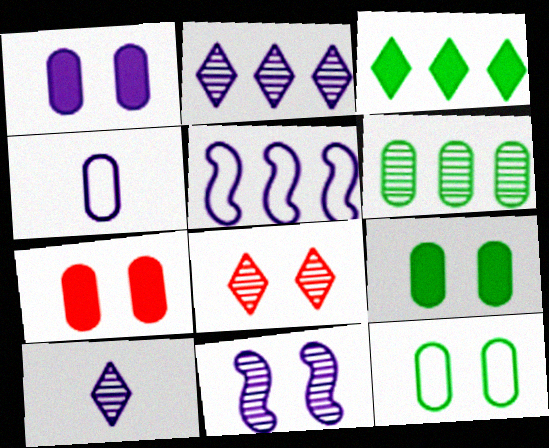[[1, 5, 10], 
[1, 7, 9], 
[4, 6, 7]]